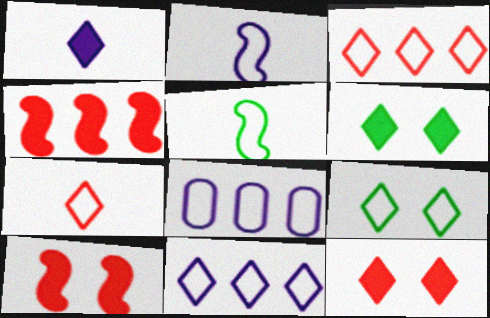[[7, 9, 11]]